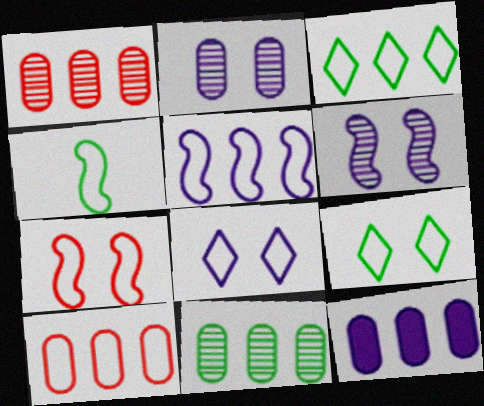[[3, 5, 10], 
[4, 5, 7], 
[4, 8, 10], 
[10, 11, 12]]